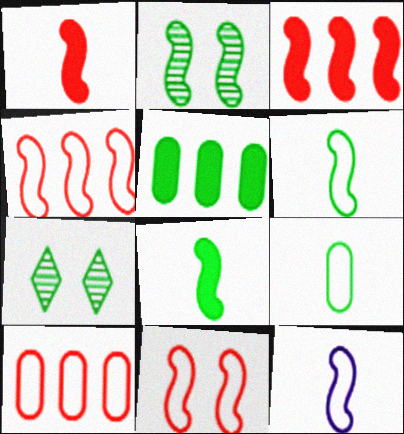[[2, 3, 12], 
[5, 6, 7]]